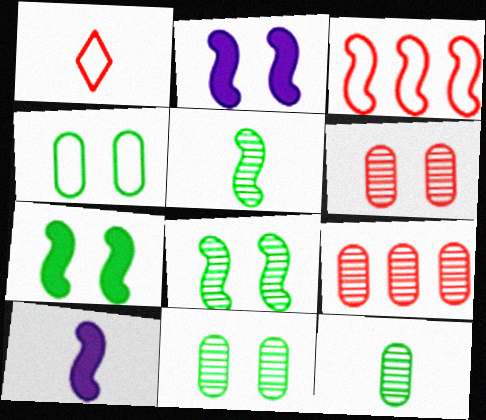[[1, 10, 12], 
[2, 3, 5], 
[3, 8, 10]]